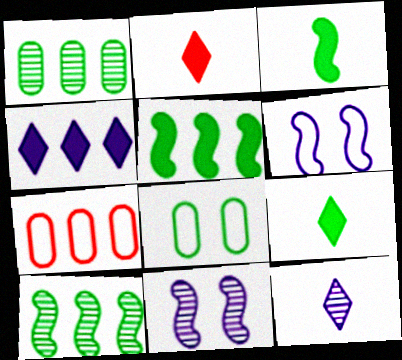[[1, 2, 6], 
[4, 7, 10], 
[7, 9, 11], 
[8, 9, 10]]